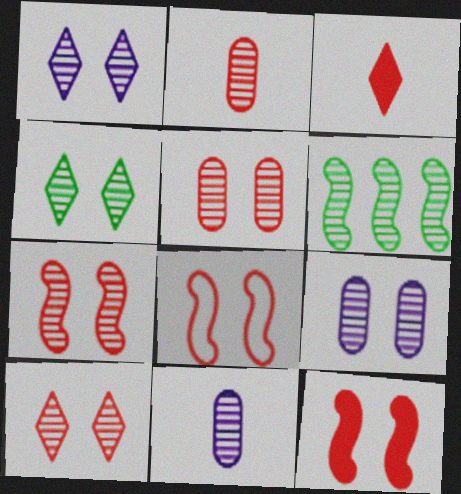[[1, 2, 6], 
[1, 4, 10], 
[4, 7, 9], 
[5, 7, 10], 
[6, 10, 11], 
[7, 8, 12]]